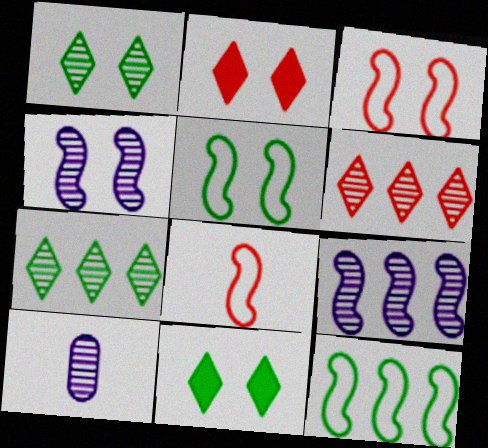[[2, 10, 12]]